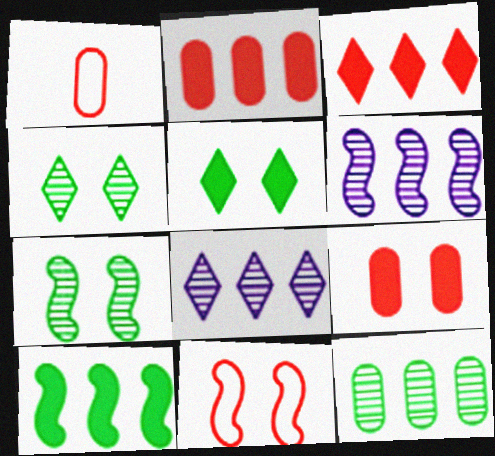[[1, 5, 6]]